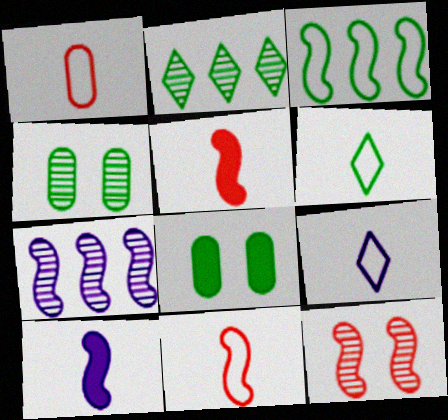[[3, 10, 12]]